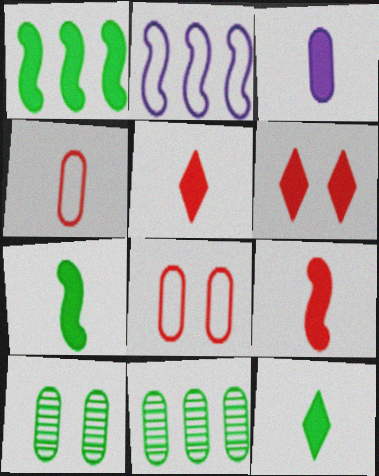[[1, 3, 6], 
[2, 5, 10], 
[3, 5, 7], 
[3, 8, 11], 
[3, 9, 12]]